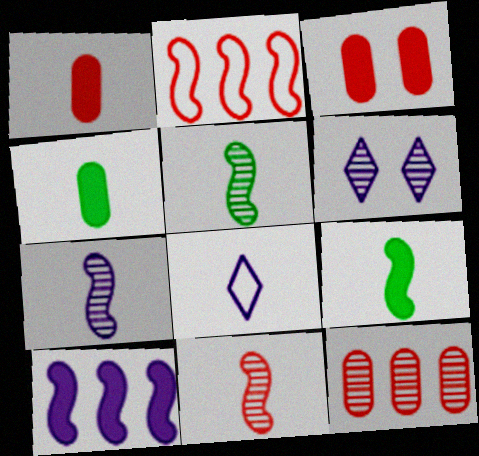[[1, 5, 8], 
[2, 4, 6], 
[4, 8, 11], 
[5, 6, 12], 
[5, 7, 11]]